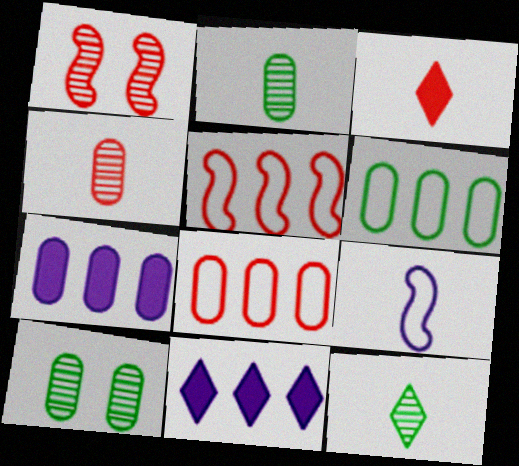[[1, 3, 8], 
[2, 3, 9]]